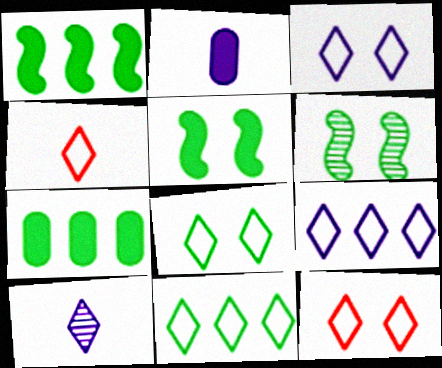[[3, 4, 11], 
[3, 8, 12], 
[4, 8, 9]]